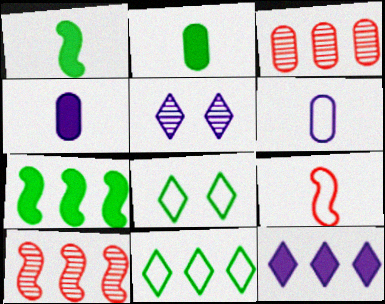[[4, 8, 10]]